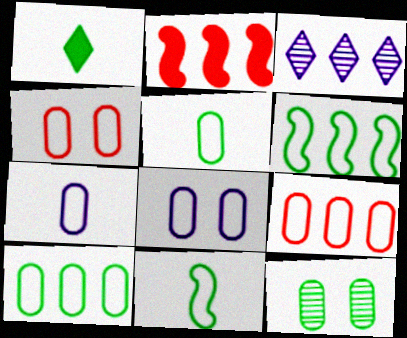[[1, 6, 12], 
[2, 3, 10], 
[4, 7, 10], 
[5, 8, 9]]